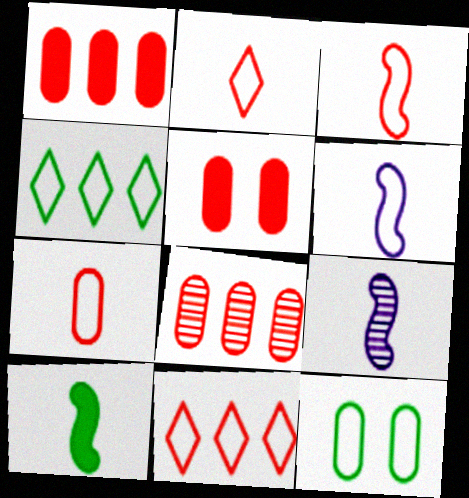[[2, 3, 7], 
[3, 9, 10], 
[4, 5, 9], 
[5, 7, 8], 
[6, 11, 12]]